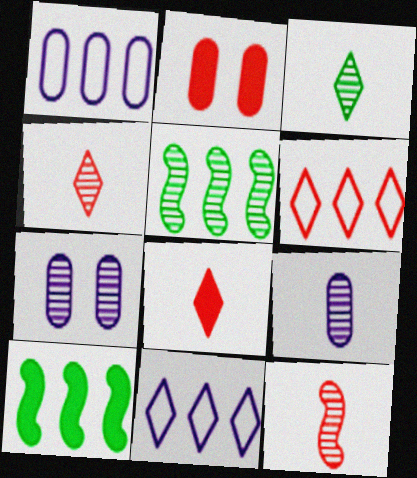[[2, 6, 12], 
[3, 9, 12], 
[4, 5, 7]]